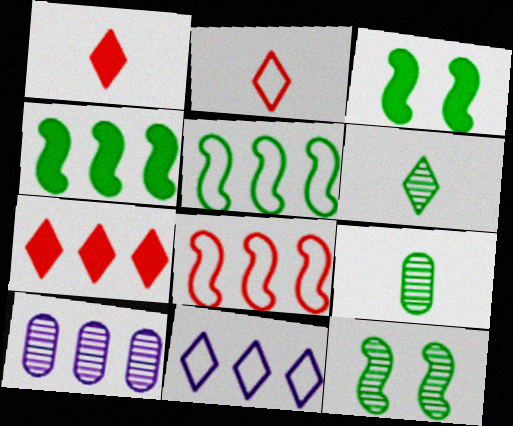[[2, 3, 10], 
[5, 7, 10]]